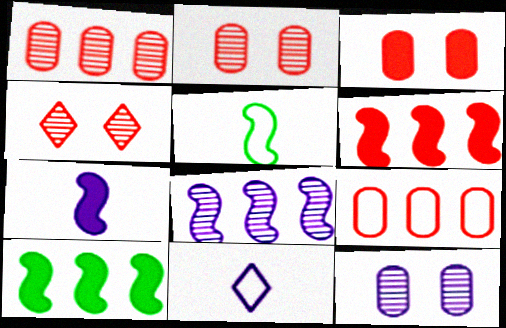[[2, 10, 11]]